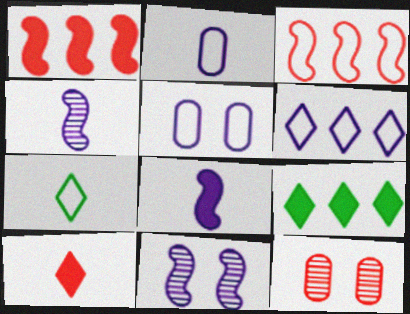[[3, 5, 7], 
[3, 10, 12]]